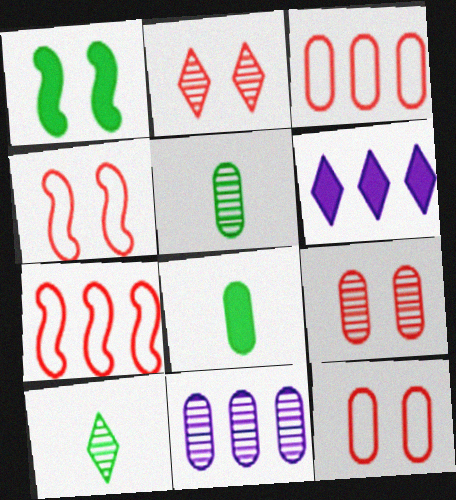[[4, 5, 6], 
[5, 9, 11], 
[8, 11, 12]]